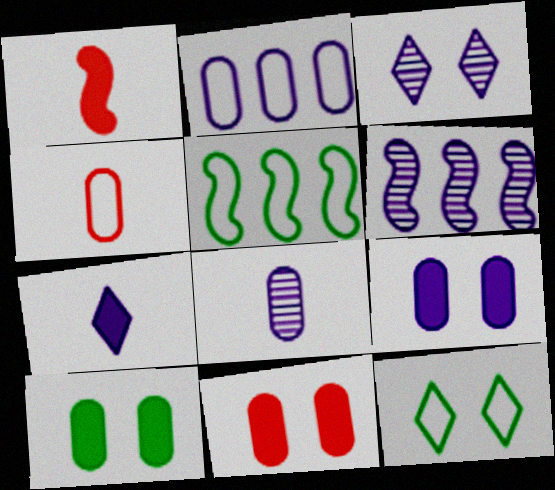[[2, 8, 9], 
[3, 6, 8], 
[9, 10, 11]]